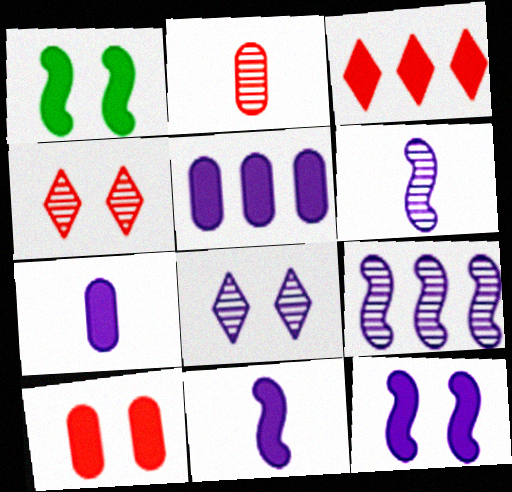[[1, 3, 7]]